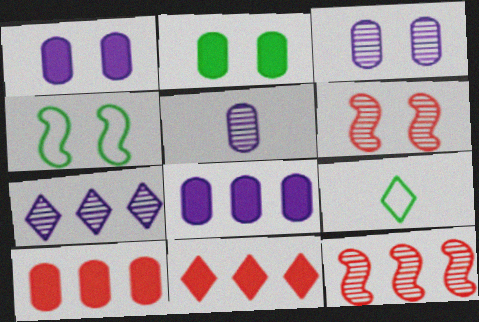[[1, 9, 12], 
[4, 5, 11], 
[6, 8, 9]]